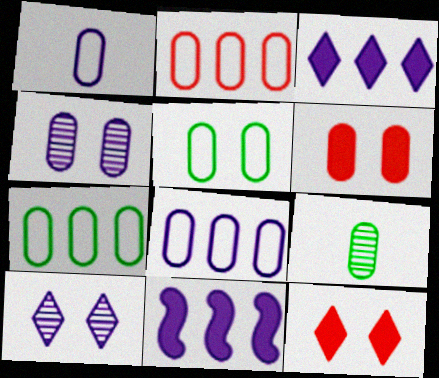[[1, 2, 5], 
[1, 10, 11], 
[2, 7, 8], 
[4, 5, 6], 
[6, 8, 9]]